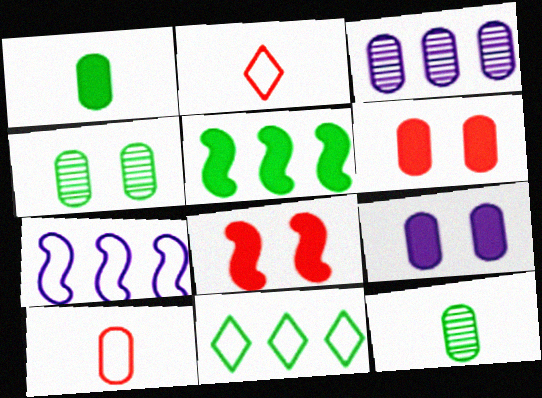[]